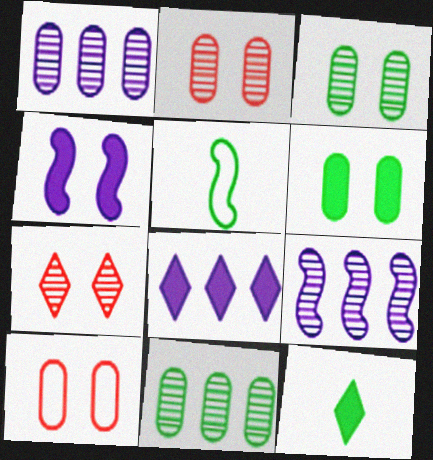[[2, 5, 8], 
[9, 10, 12]]